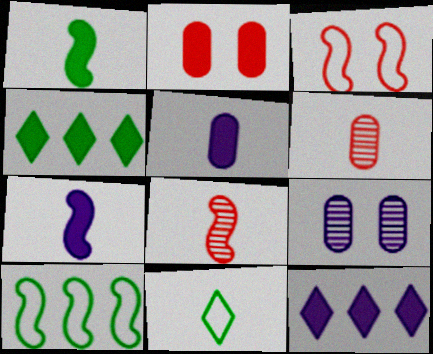[[1, 2, 12], 
[2, 4, 7], 
[5, 8, 11], 
[6, 7, 11]]